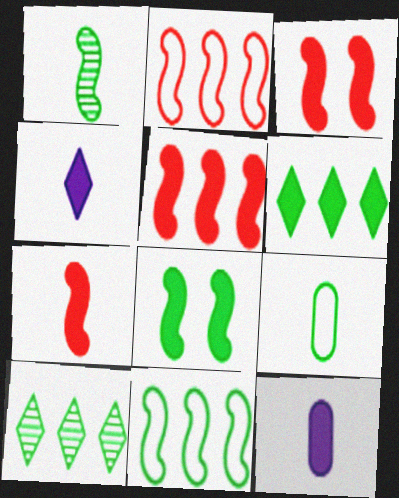[[1, 8, 11], 
[3, 5, 7], 
[3, 6, 12], 
[8, 9, 10]]